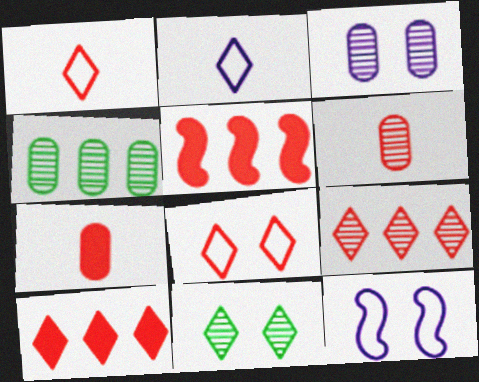[[2, 10, 11], 
[3, 4, 6], 
[5, 6, 8]]